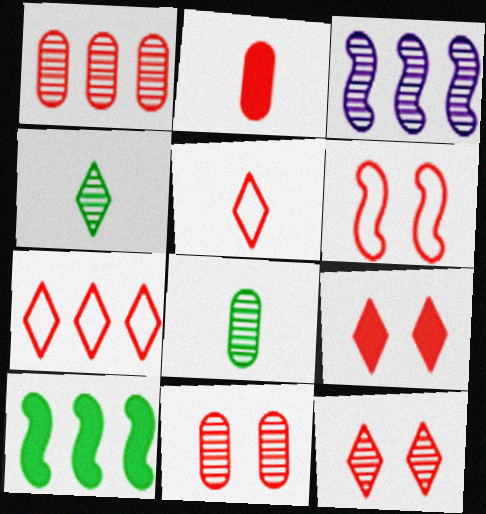[[3, 4, 11], 
[3, 8, 12], 
[6, 9, 11]]